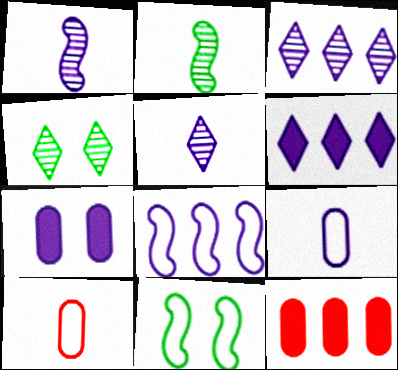[[5, 7, 8], 
[5, 11, 12]]